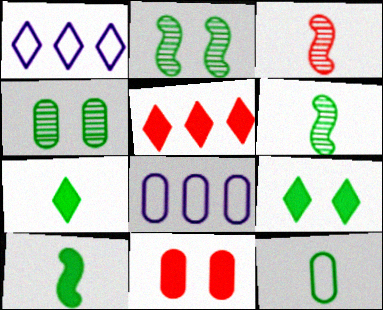[[1, 6, 11], 
[3, 8, 9], 
[6, 7, 12]]